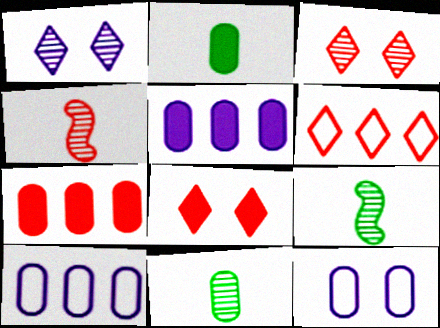[[7, 11, 12], 
[8, 9, 10]]